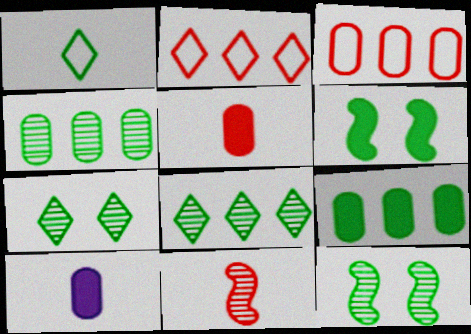[[1, 4, 6], 
[1, 9, 12], 
[1, 10, 11], 
[2, 10, 12]]